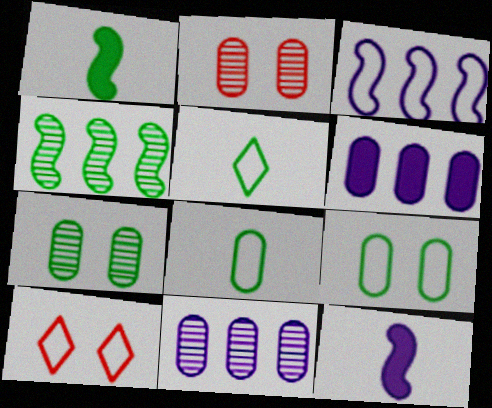[[1, 10, 11], 
[2, 6, 8], 
[3, 8, 10]]